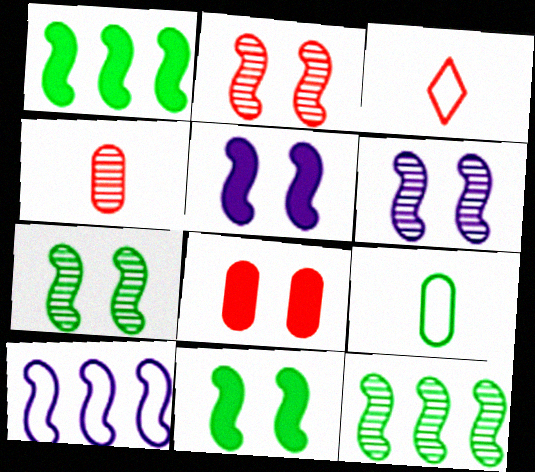[[2, 6, 7]]